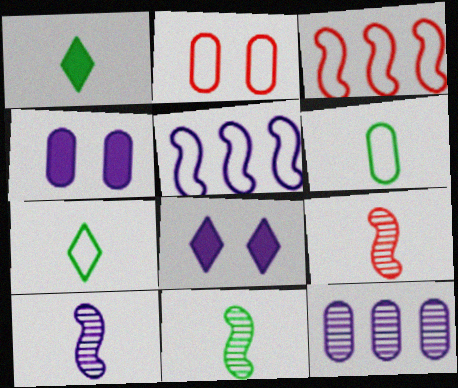[[1, 6, 11], 
[2, 5, 7], 
[9, 10, 11]]